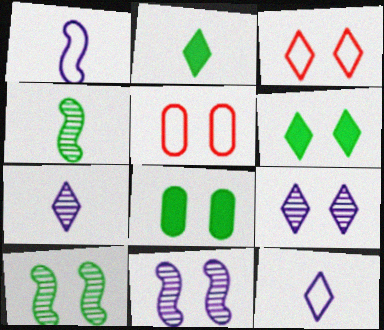[[3, 6, 9], 
[3, 8, 11], 
[5, 6, 11]]